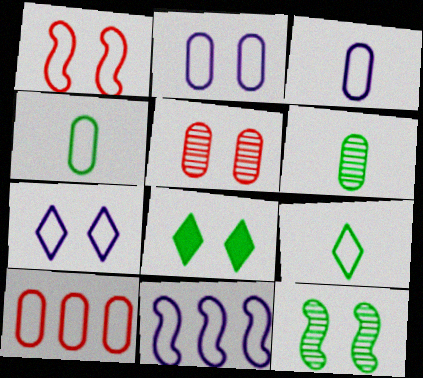[[2, 4, 10], 
[3, 7, 11]]